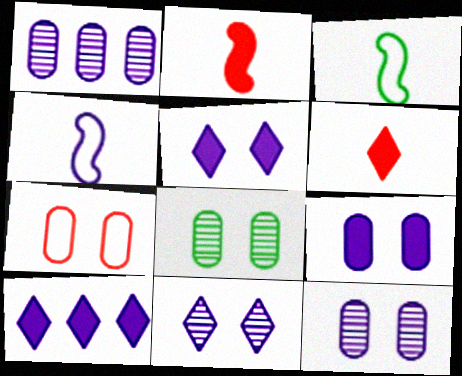[[1, 4, 5], 
[4, 10, 12], 
[7, 8, 9]]